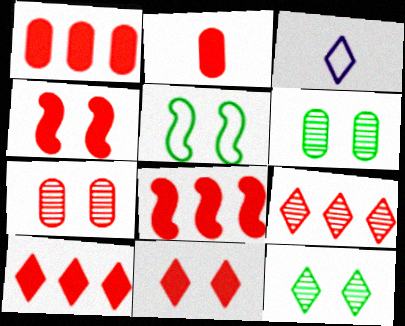[[1, 8, 10], 
[2, 4, 10], 
[2, 8, 11], 
[3, 6, 8], 
[3, 10, 12]]